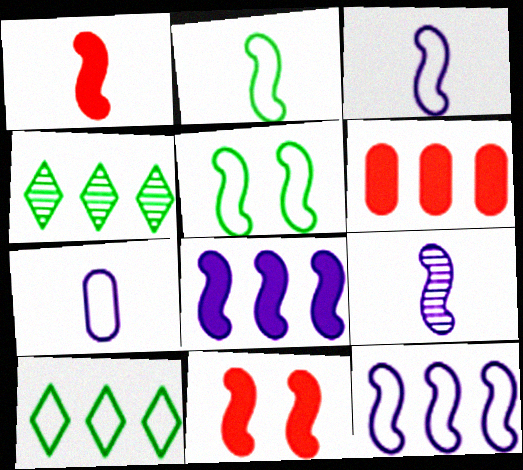[[1, 2, 9], 
[4, 6, 12], 
[4, 7, 11]]